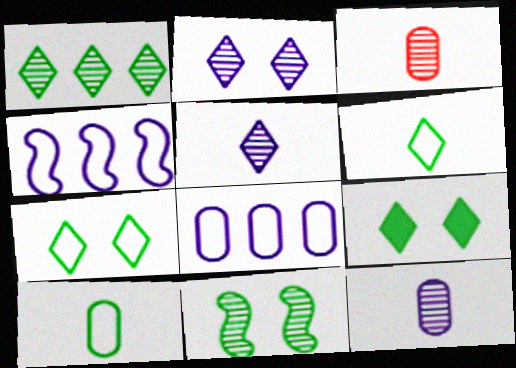[[1, 6, 9], 
[3, 4, 9]]